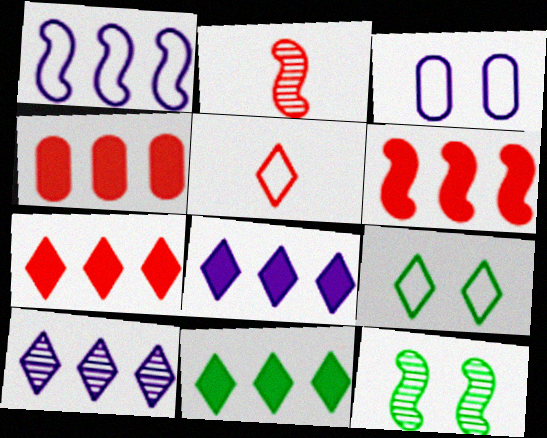[[2, 3, 11], 
[4, 6, 7], 
[7, 8, 11]]